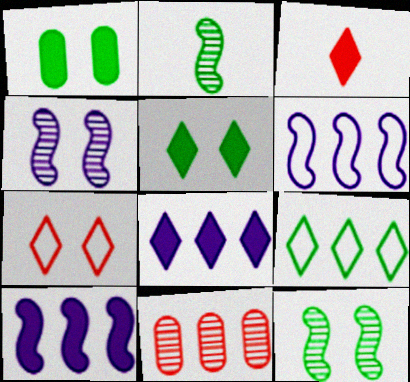[[1, 2, 9], 
[1, 3, 10], 
[1, 4, 7], 
[3, 5, 8], 
[9, 10, 11]]